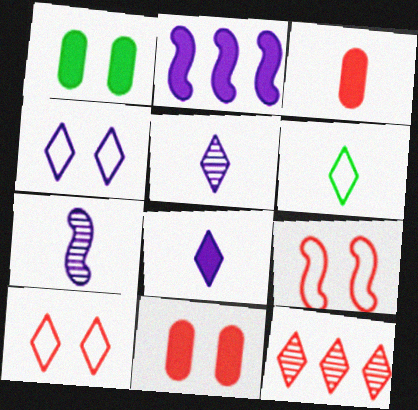[[3, 6, 7], 
[3, 9, 12]]